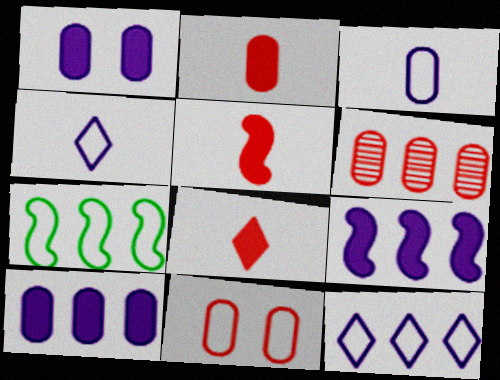[[2, 5, 8], 
[2, 6, 11], 
[4, 7, 11]]